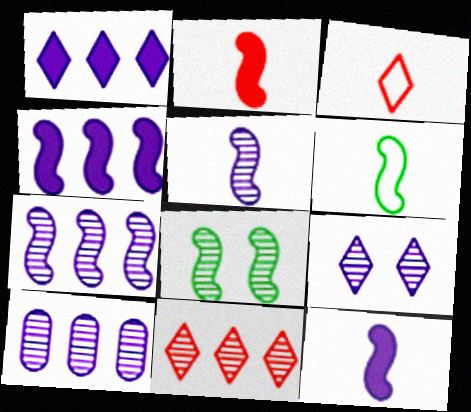[[2, 5, 6], 
[5, 9, 10]]